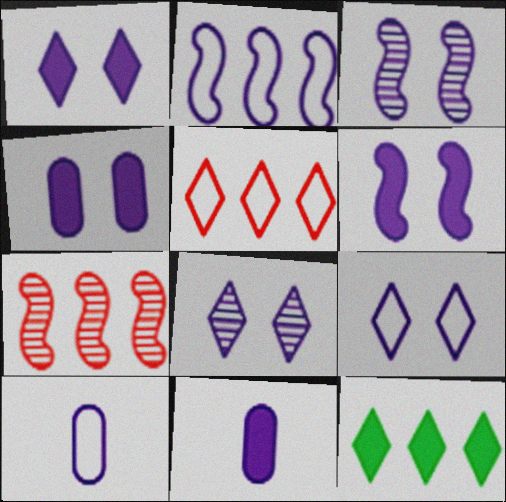[[1, 4, 6], 
[1, 8, 9], 
[2, 8, 11], 
[2, 9, 10], 
[3, 4, 9]]